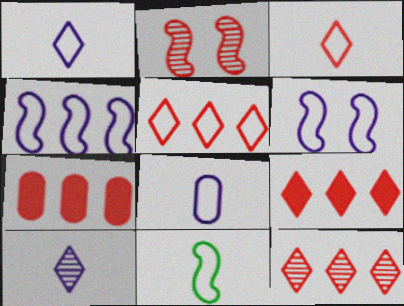[[2, 3, 7], 
[3, 8, 11], 
[5, 9, 12]]